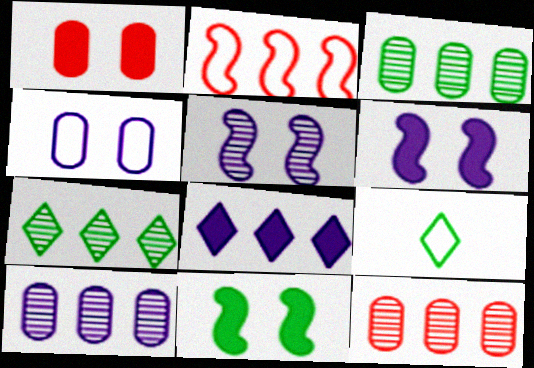[[2, 3, 8], 
[2, 4, 9], 
[3, 9, 11], 
[3, 10, 12], 
[6, 9, 12]]